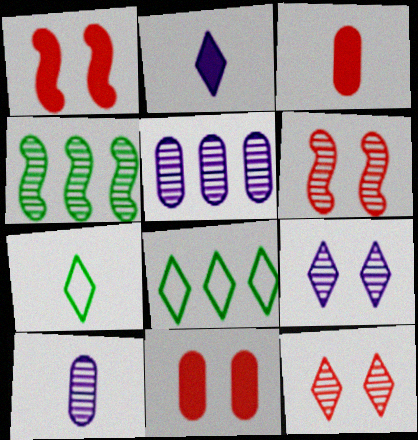[[1, 5, 7], 
[1, 8, 10], 
[2, 8, 12], 
[4, 10, 12]]